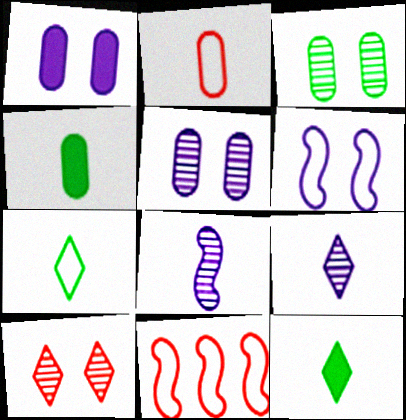[[2, 8, 12], 
[5, 11, 12]]